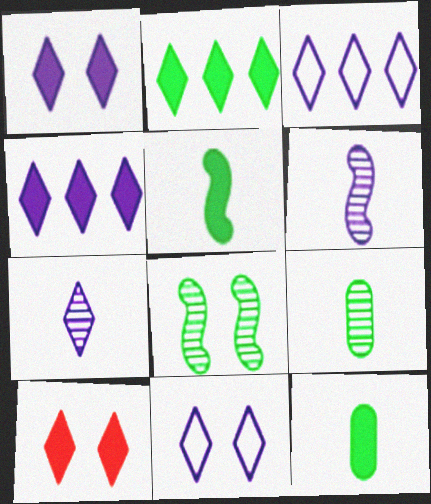[[1, 3, 7], 
[4, 7, 11]]